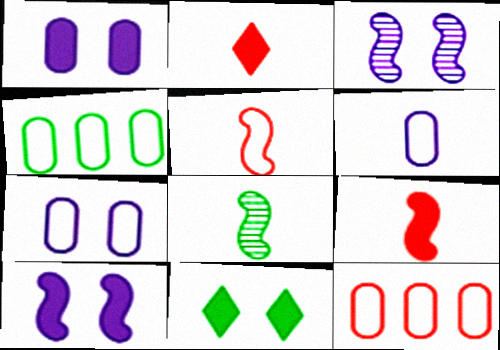[[2, 3, 4], 
[2, 6, 8], 
[4, 8, 11]]